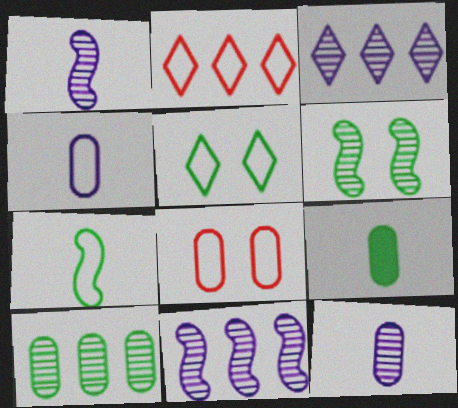[]